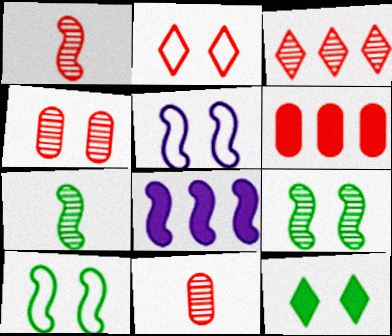[[1, 2, 6], 
[1, 3, 4], 
[1, 8, 10], 
[4, 5, 12]]